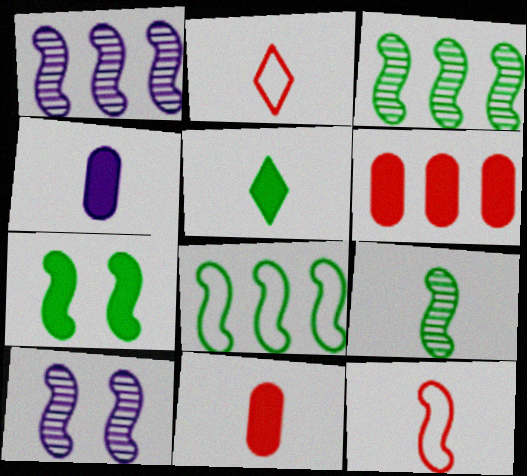[[1, 7, 12], 
[2, 4, 9], 
[7, 8, 9]]